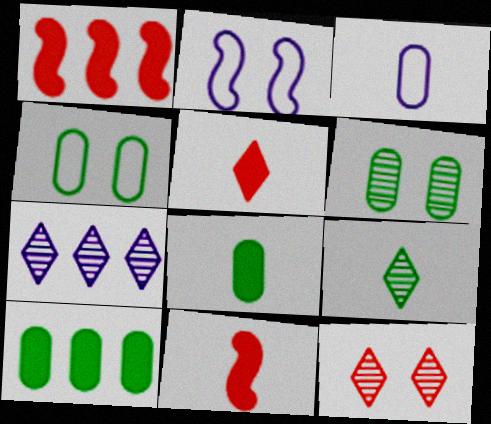[[3, 9, 11], 
[4, 7, 11], 
[7, 9, 12]]